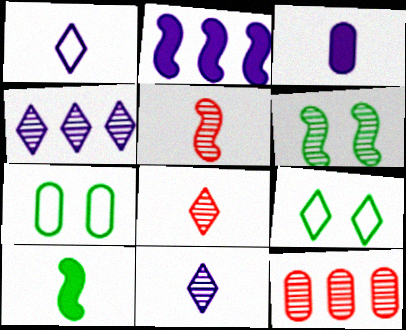[[2, 7, 8], 
[3, 7, 12], 
[6, 11, 12]]